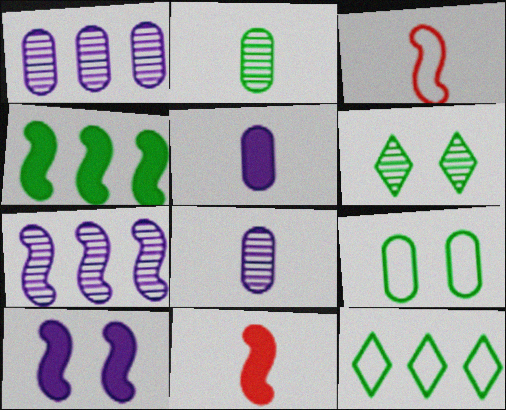[[4, 10, 11]]